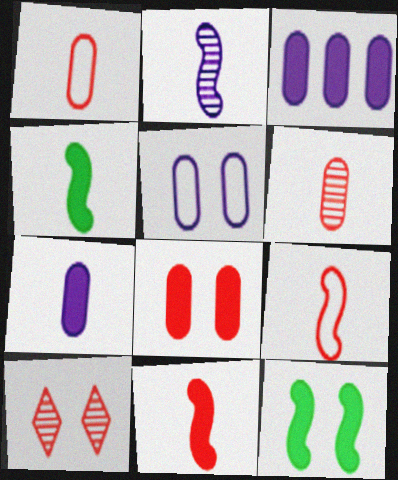[[2, 4, 9], 
[5, 10, 12]]